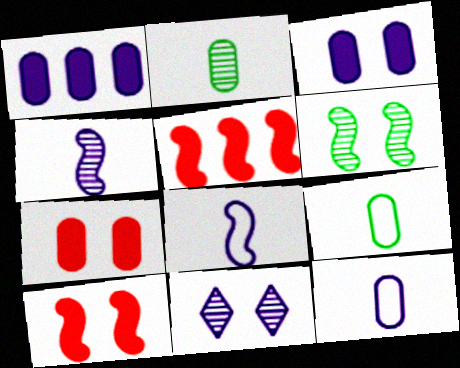[[1, 8, 11], 
[5, 6, 8], 
[5, 9, 11]]